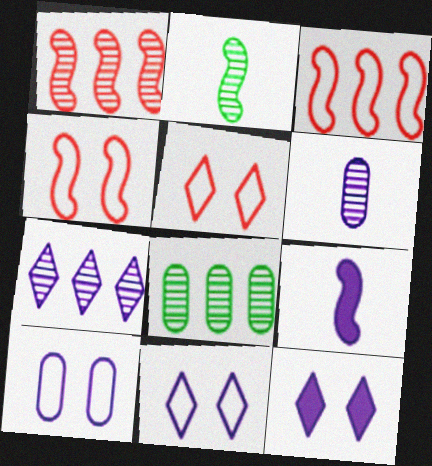[[1, 7, 8], 
[5, 8, 9], 
[7, 9, 10]]